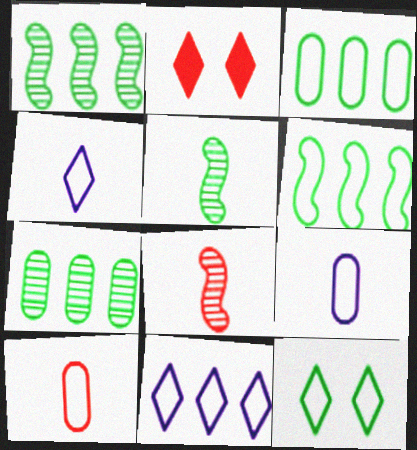[[1, 2, 9]]